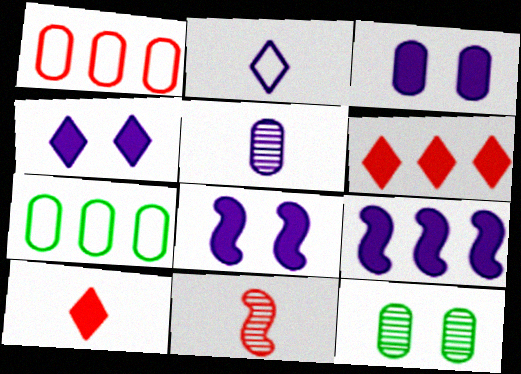[[3, 4, 8], 
[4, 7, 11]]